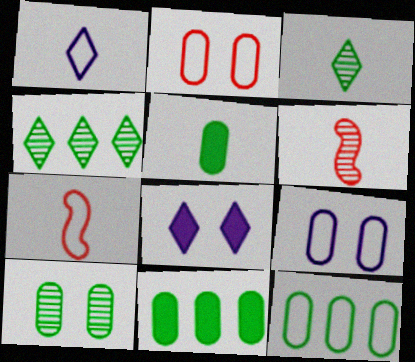[[1, 5, 6], 
[5, 10, 12], 
[6, 8, 12]]